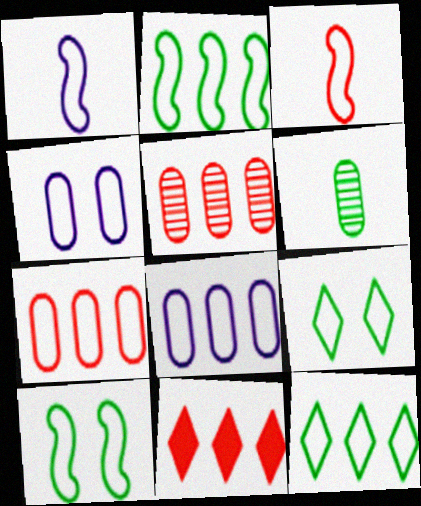[[1, 7, 9], 
[3, 4, 12], 
[3, 8, 9]]